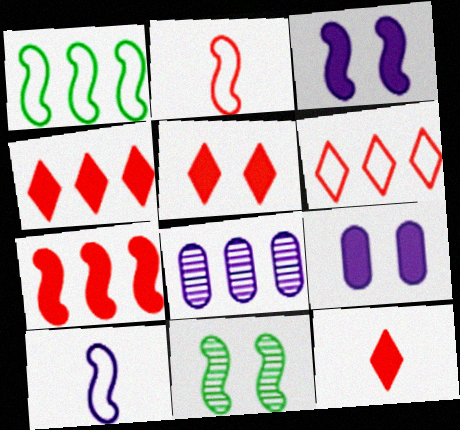[[1, 4, 8], 
[4, 5, 12], 
[7, 10, 11]]